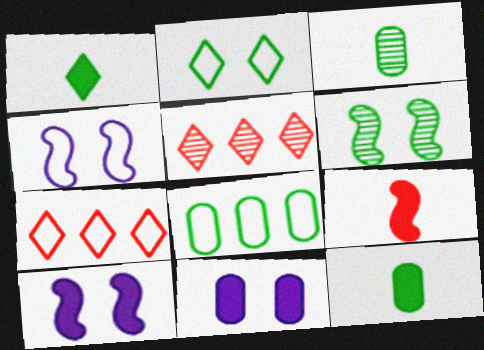[[1, 6, 8], 
[3, 7, 10], 
[4, 5, 12]]